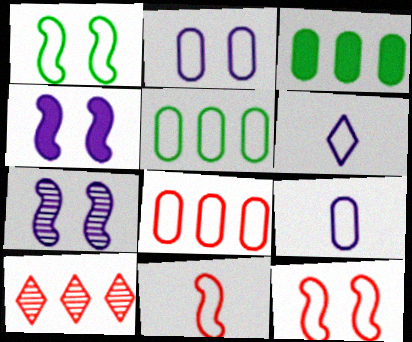[[1, 6, 8], 
[5, 6, 12]]